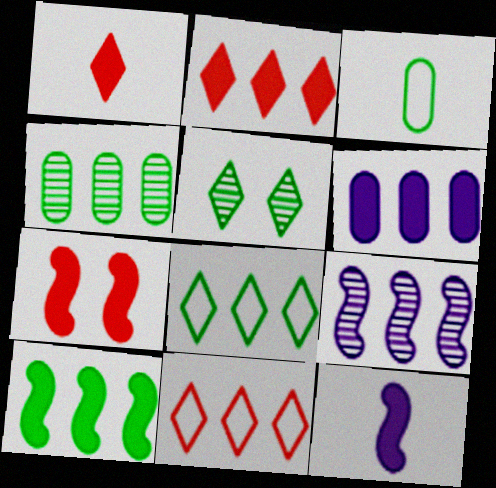[[2, 6, 10], 
[3, 5, 10], 
[4, 8, 10], 
[7, 10, 12]]